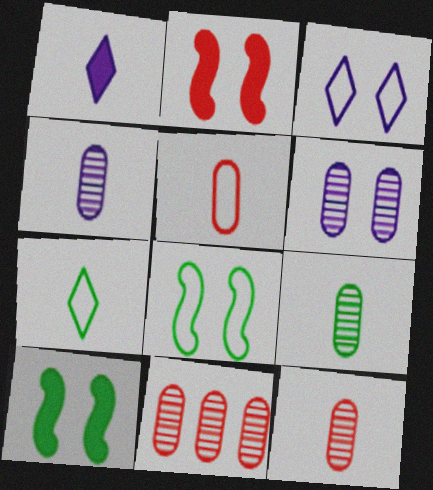[[1, 8, 11], 
[4, 9, 12], 
[6, 9, 11]]